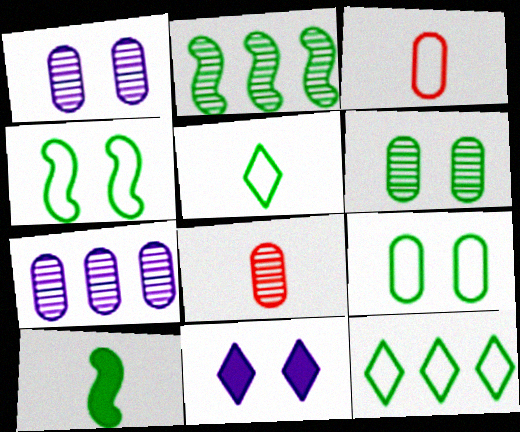[[2, 3, 11], 
[2, 4, 10], 
[6, 7, 8], 
[6, 10, 12]]